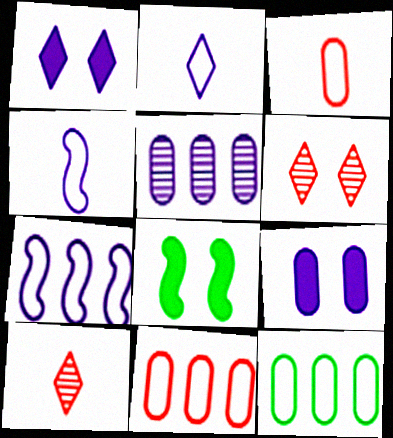[[1, 4, 5]]